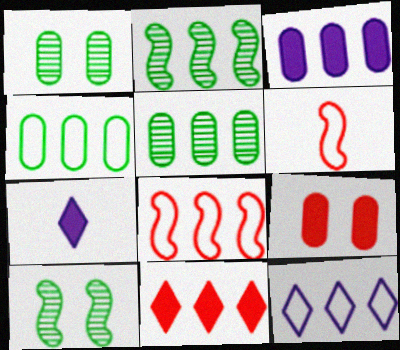[[1, 7, 8], 
[4, 8, 12]]